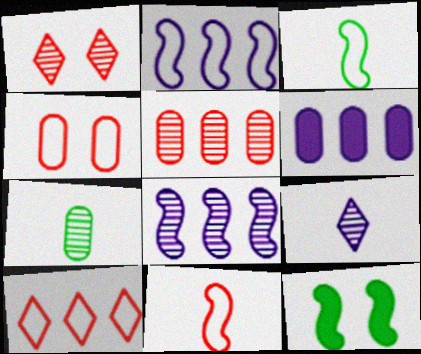[[1, 3, 6], 
[1, 7, 8], 
[4, 6, 7], 
[4, 10, 11], 
[8, 11, 12]]